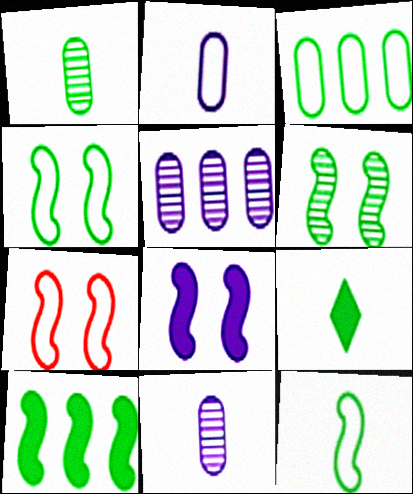[[1, 9, 12], 
[3, 6, 9], 
[5, 7, 9], 
[6, 7, 8], 
[6, 10, 12]]